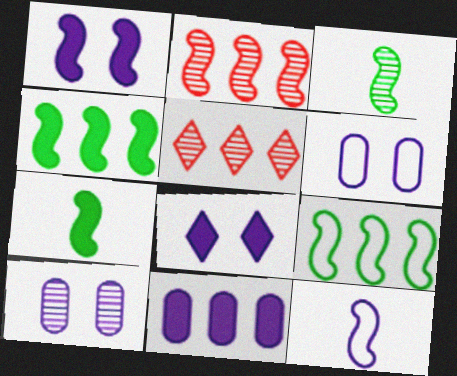[[3, 5, 10], 
[5, 6, 7], 
[5, 9, 11]]